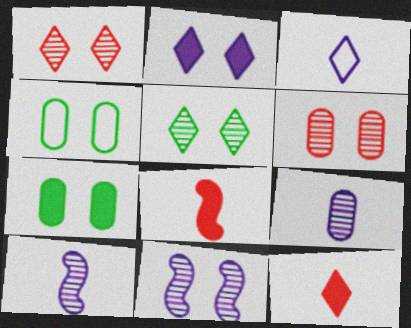[[5, 6, 11]]